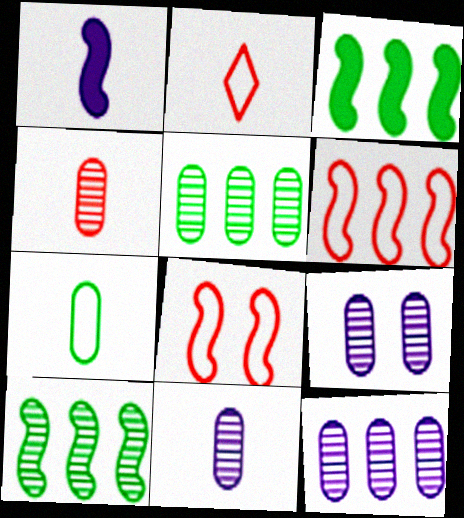[[1, 8, 10], 
[2, 3, 9], 
[4, 5, 9], 
[9, 11, 12]]